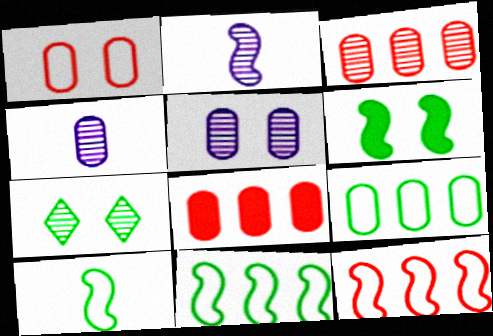[[2, 3, 7], 
[2, 6, 12]]